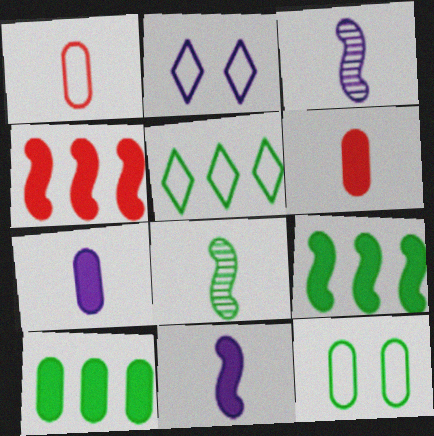[]